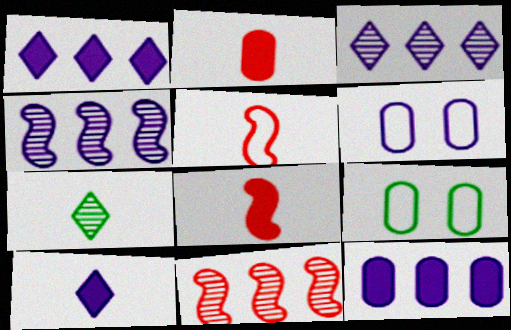[[3, 8, 9], 
[4, 6, 10], 
[9, 10, 11]]